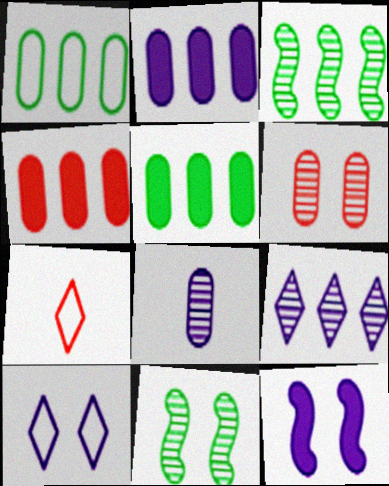[[2, 4, 5], 
[2, 7, 11]]